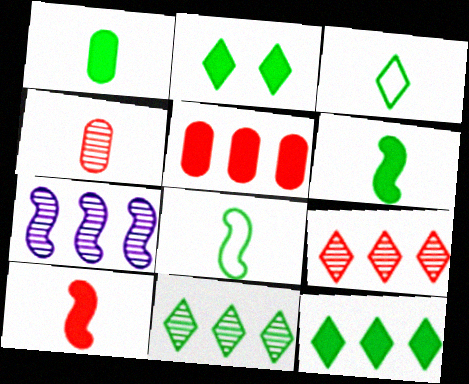[[2, 3, 11]]